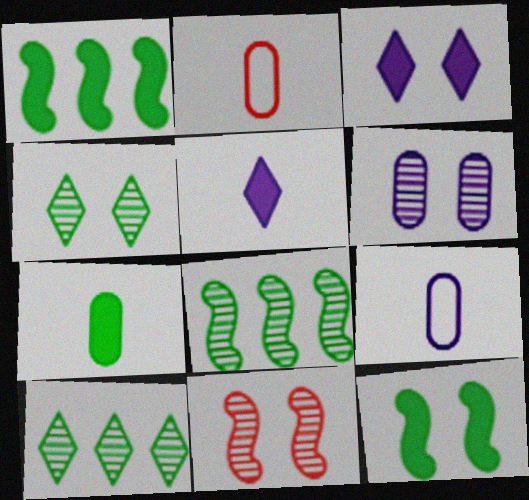[[2, 3, 8], 
[4, 6, 11]]